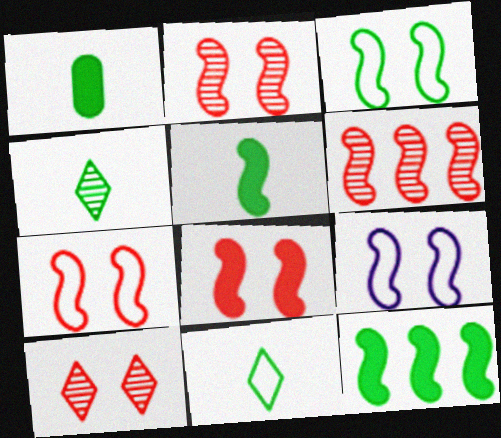[[2, 7, 8], 
[3, 7, 9], 
[5, 6, 9]]